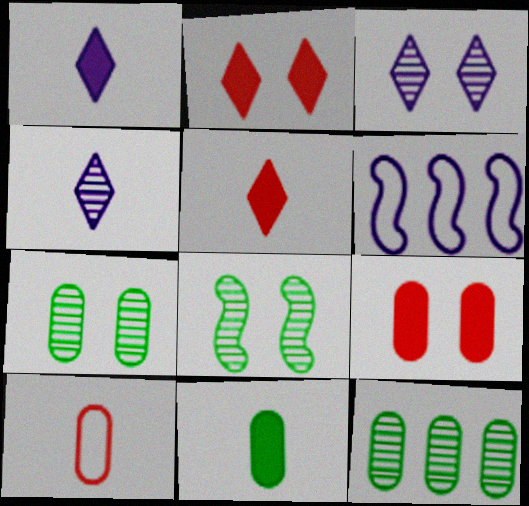[[5, 6, 7]]